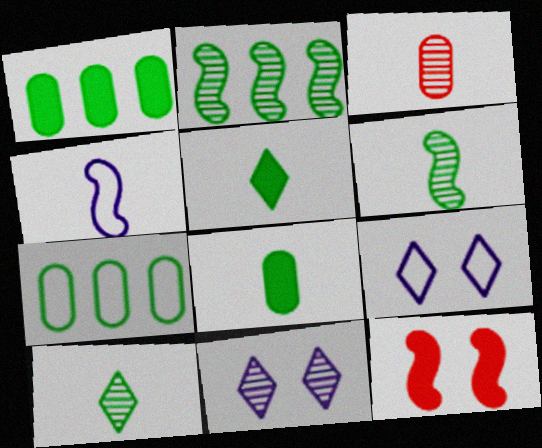[[2, 3, 11], 
[2, 4, 12], 
[3, 4, 5]]